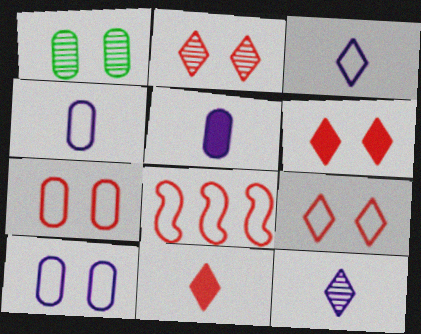[[2, 6, 9]]